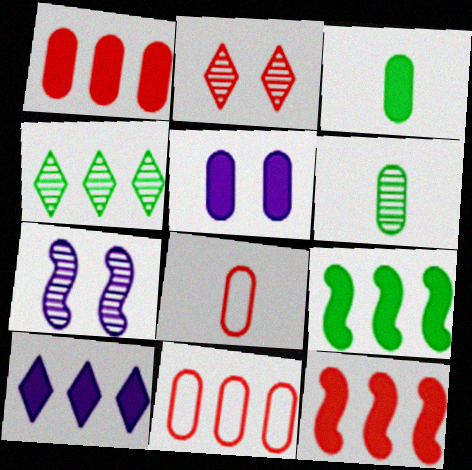[[1, 3, 5], 
[1, 9, 10], 
[2, 8, 12], 
[5, 6, 11]]